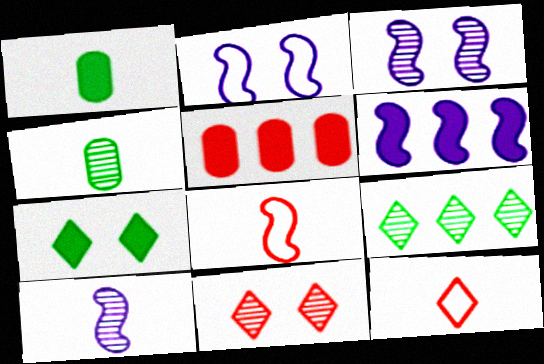[[1, 10, 12], 
[2, 6, 10], 
[5, 8, 11]]